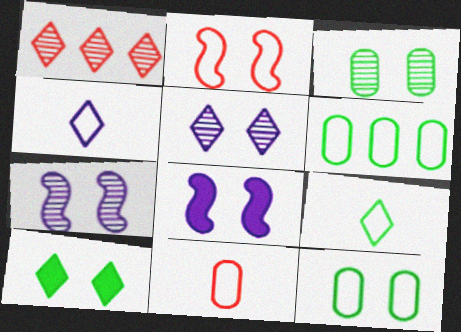[[1, 4, 10], 
[2, 4, 6]]